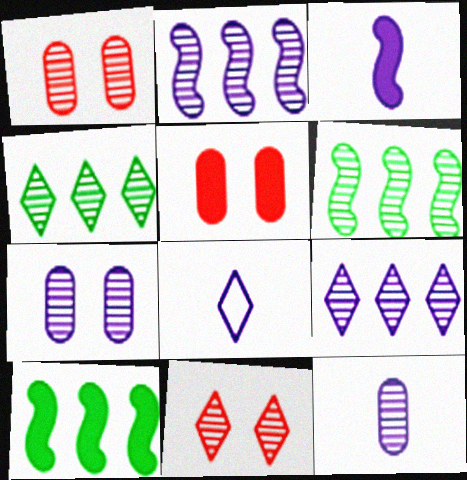[[1, 8, 10], 
[3, 8, 12], 
[5, 6, 8], 
[6, 11, 12]]